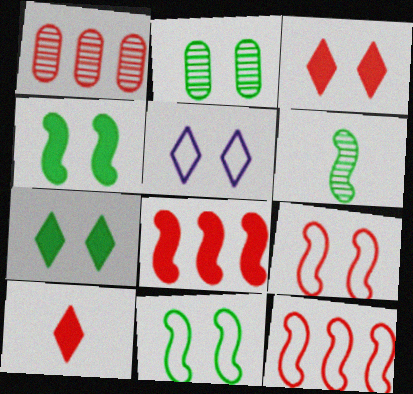[[1, 9, 10], 
[2, 7, 11]]